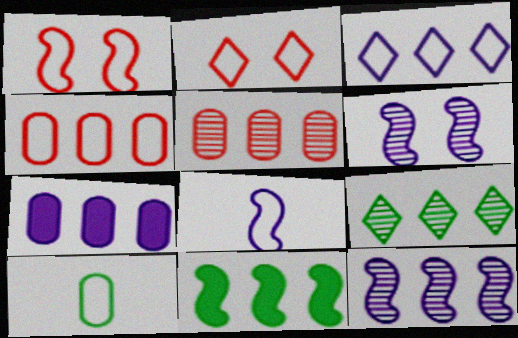[[1, 3, 10], 
[3, 5, 11], 
[3, 7, 12], 
[5, 9, 12]]